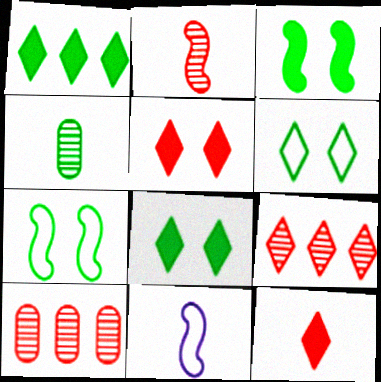[[1, 4, 7], 
[4, 11, 12], 
[8, 10, 11]]